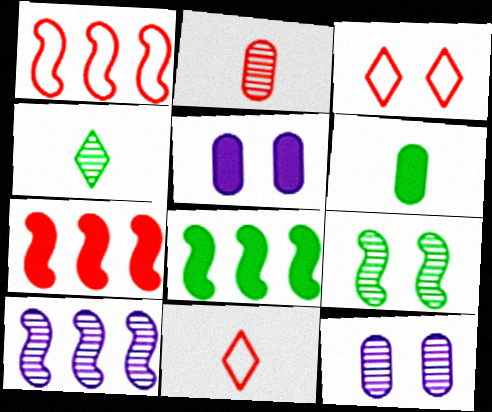[[1, 4, 5], 
[1, 8, 10], 
[2, 3, 7], 
[3, 5, 9], 
[3, 6, 10], 
[8, 11, 12]]